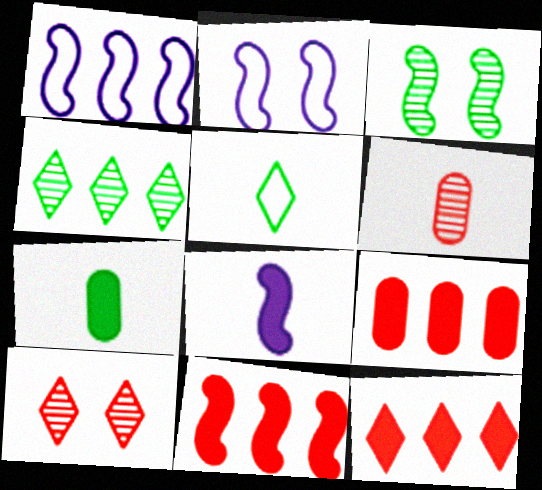[[1, 4, 9], 
[1, 7, 10], 
[5, 6, 8], 
[9, 11, 12]]